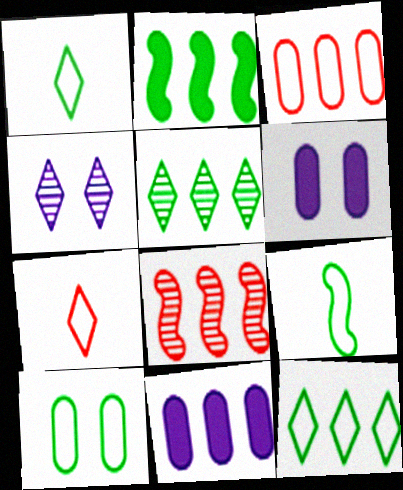[[1, 6, 8], 
[8, 11, 12], 
[9, 10, 12]]